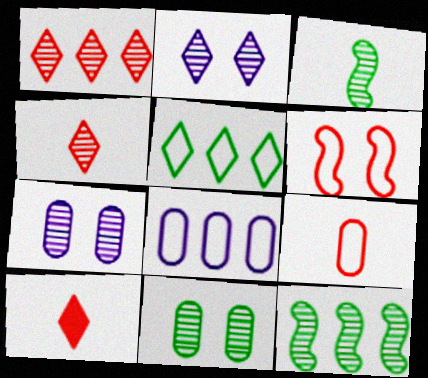[[1, 3, 7], 
[2, 5, 10], 
[4, 7, 12]]